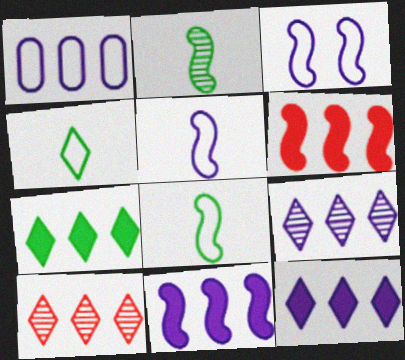[[1, 9, 11], 
[2, 3, 6]]